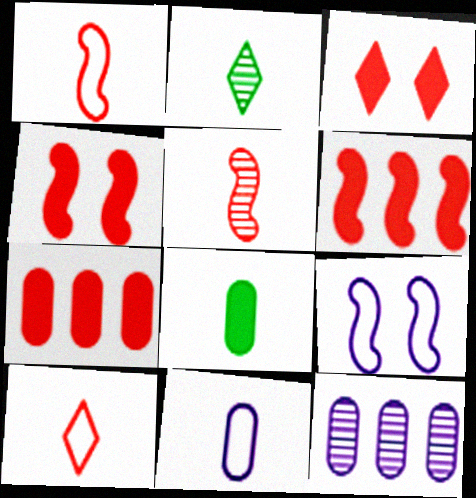[[2, 7, 9]]